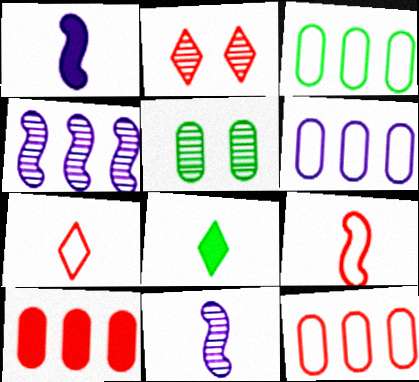[[1, 2, 3], 
[2, 9, 10], 
[3, 6, 12]]